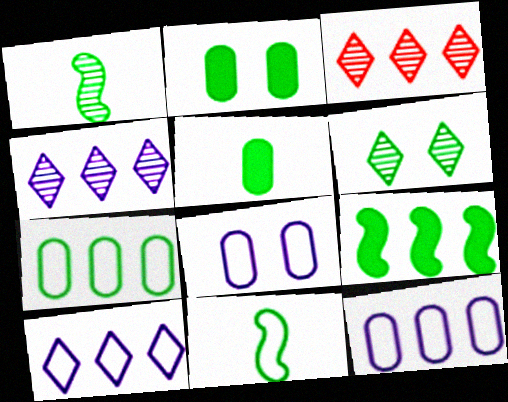[[3, 9, 12]]